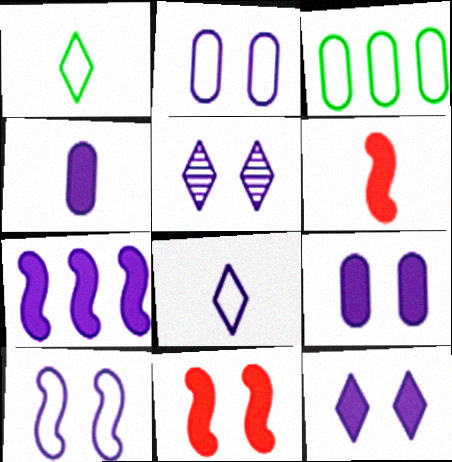[[3, 5, 6], 
[4, 7, 12], 
[5, 9, 10]]